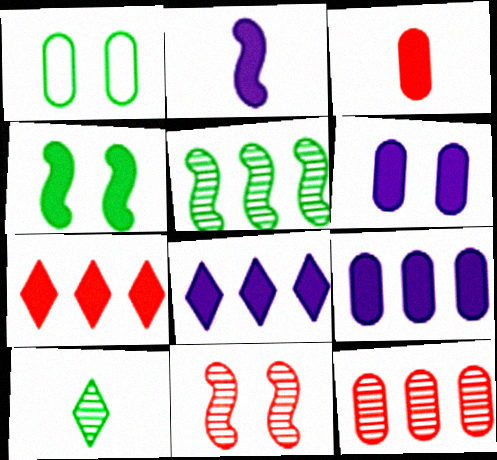[[2, 6, 8], 
[3, 4, 8]]